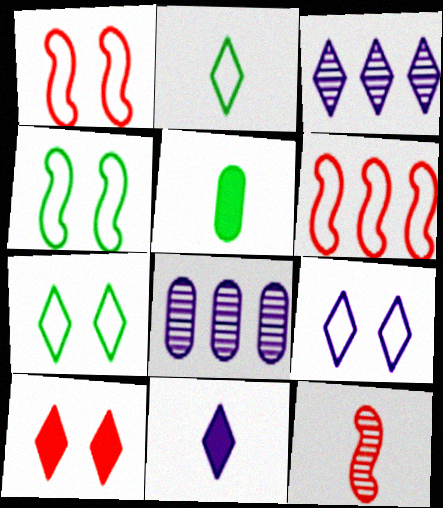[[1, 3, 5], 
[2, 3, 10], 
[3, 9, 11]]